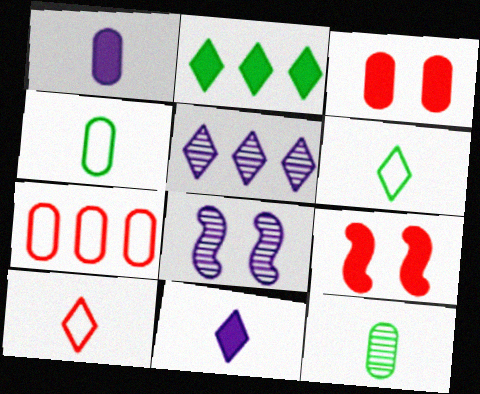[[1, 2, 9], 
[4, 5, 9]]